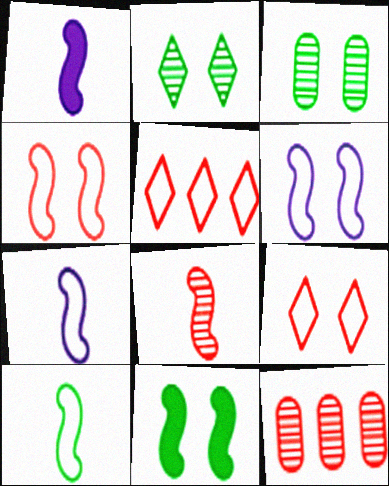[[1, 3, 5], 
[1, 8, 10]]